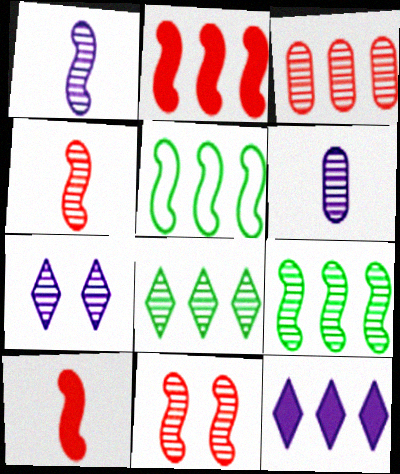[[1, 9, 11], 
[3, 5, 12], 
[6, 8, 11]]